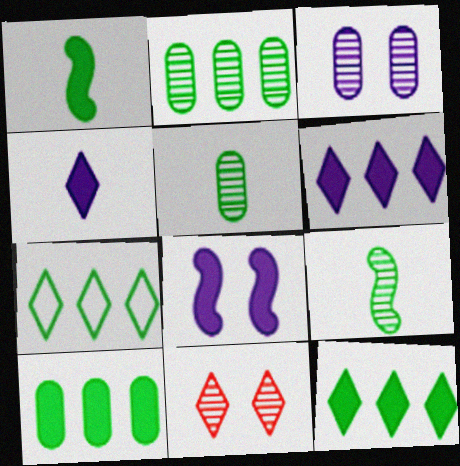[[4, 7, 11]]